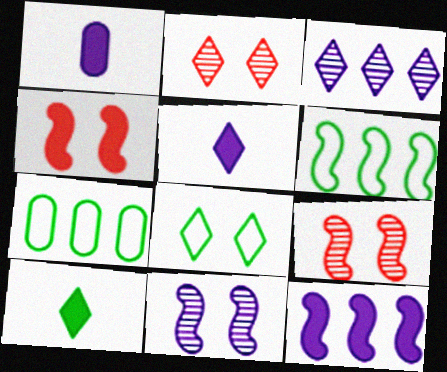[[1, 2, 6], 
[5, 7, 9]]